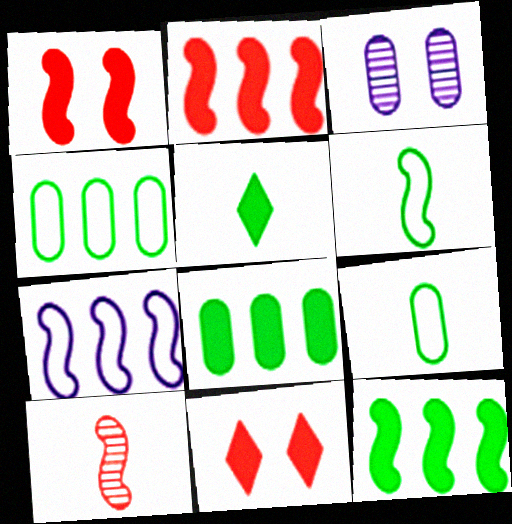[]